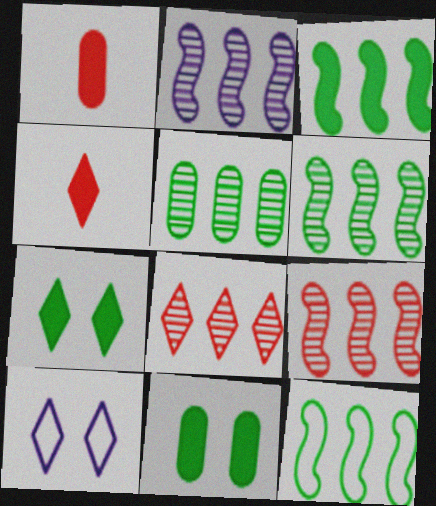[[1, 6, 10], 
[2, 5, 8], 
[2, 6, 9], 
[3, 6, 12]]